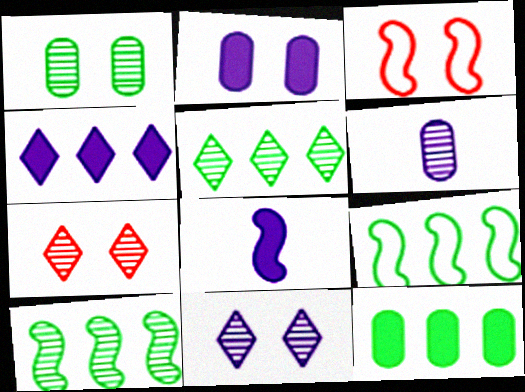[[2, 4, 8], 
[3, 8, 10], 
[5, 9, 12], 
[6, 7, 10]]